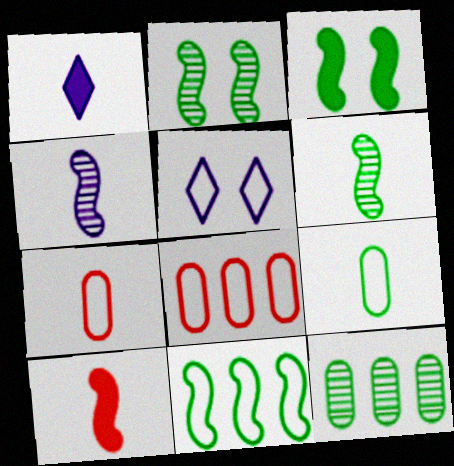[[1, 2, 8], 
[1, 6, 7], 
[3, 6, 11], 
[5, 7, 11], 
[5, 10, 12]]